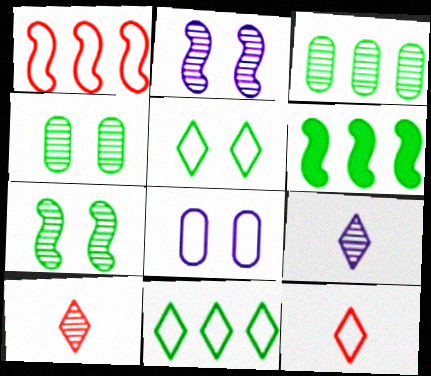[[2, 3, 10], 
[3, 6, 11], 
[6, 8, 10]]